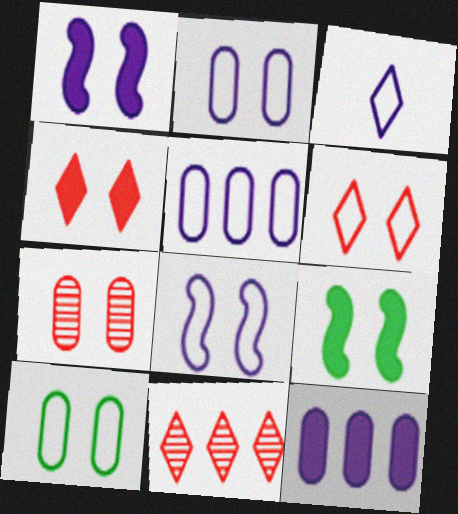[[3, 5, 8], 
[6, 8, 10]]